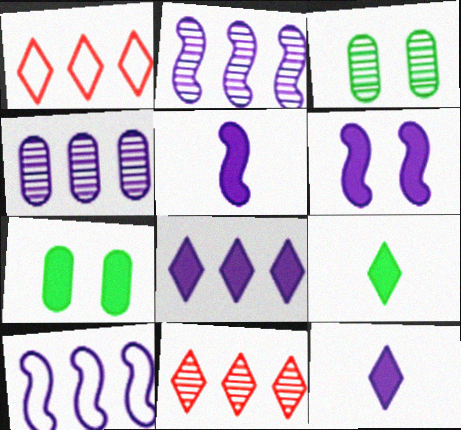[[1, 3, 5], 
[4, 8, 10]]